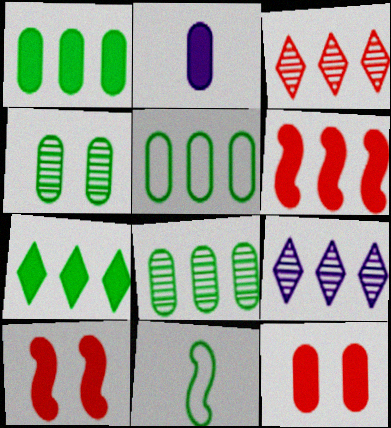[[1, 2, 12], 
[1, 5, 8], 
[2, 7, 10], 
[4, 7, 11], 
[5, 6, 9], 
[9, 11, 12]]